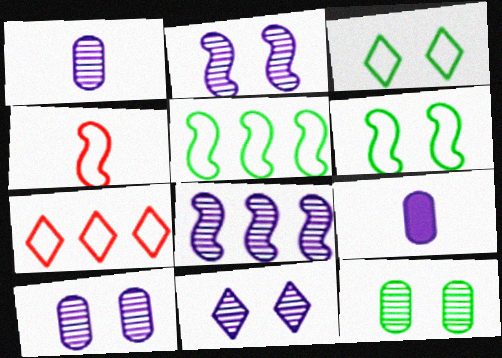[[1, 8, 11], 
[2, 10, 11]]